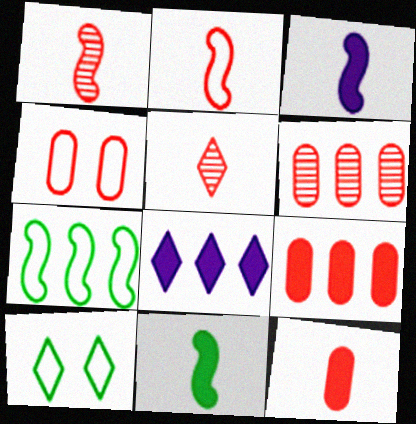[[2, 5, 12], 
[3, 6, 10], 
[4, 6, 12], 
[5, 8, 10], 
[6, 7, 8]]